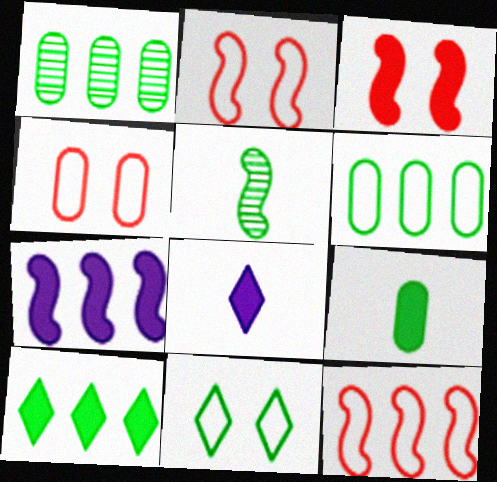[[1, 2, 8], 
[2, 5, 7]]